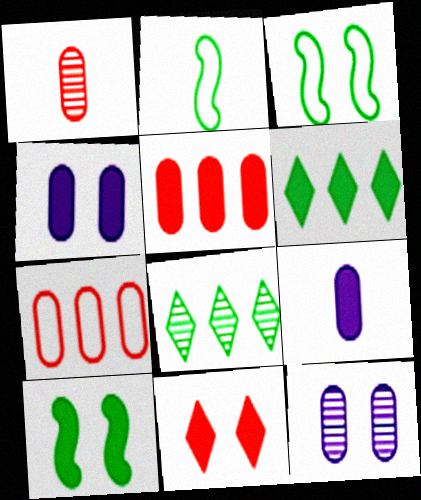[[3, 11, 12], 
[4, 10, 11]]